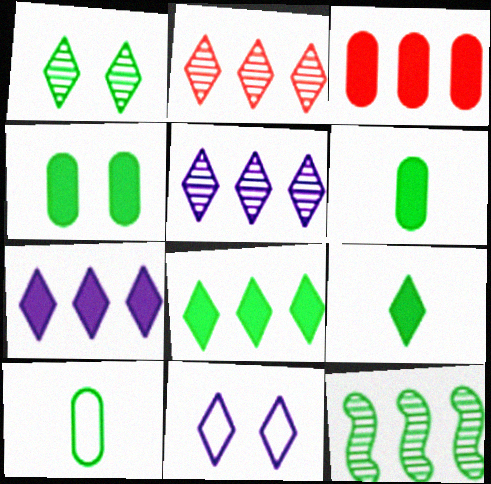[[2, 9, 11]]